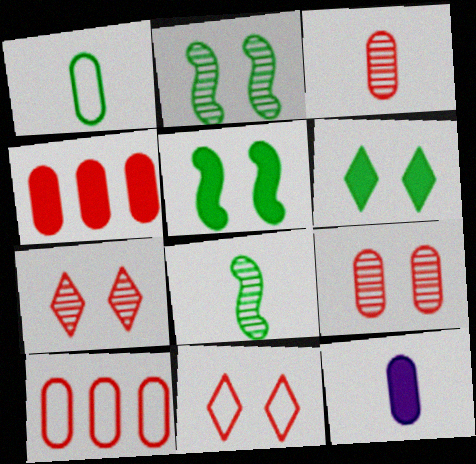[[1, 3, 12]]